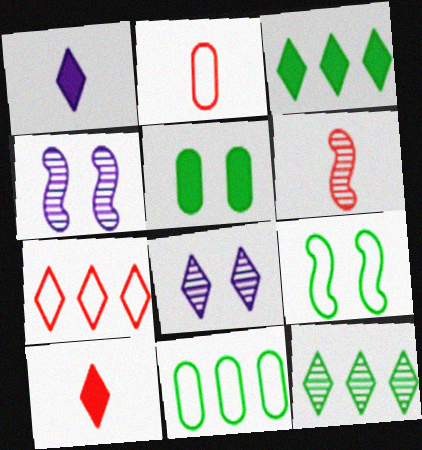[[2, 3, 4], 
[2, 6, 10], 
[4, 10, 11]]